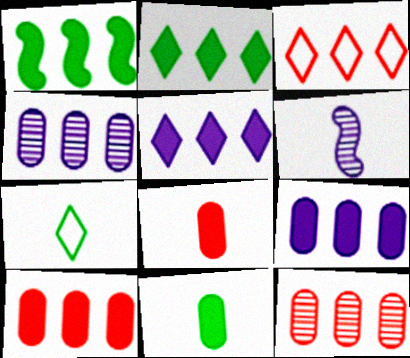[[1, 3, 4], 
[1, 5, 10], 
[6, 7, 8]]